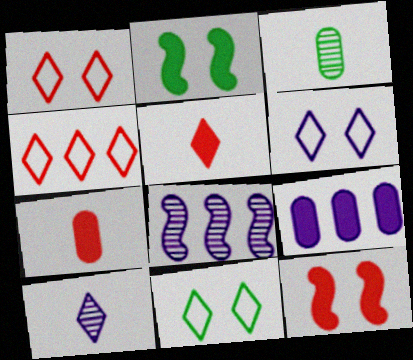[[1, 6, 11], 
[2, 5, 9], 
[7, 8, 11]]